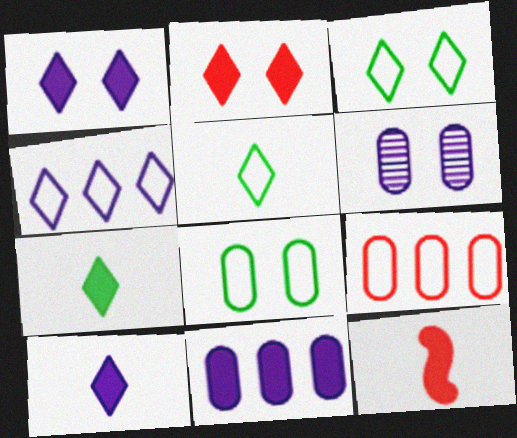[]